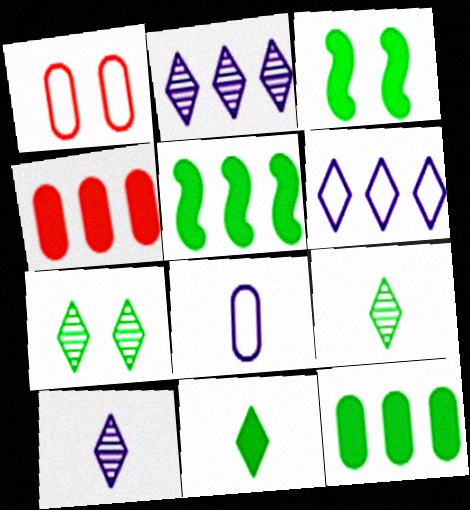[[1, 5, 10], 
[3, 11, 12]]